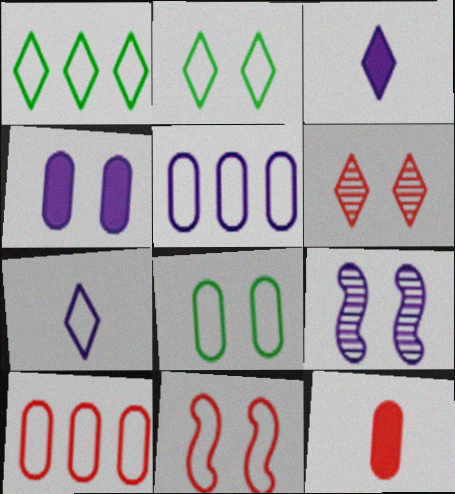[[1, 3, 6], 
[1, 9, 12], 
[3, 5, 9]]